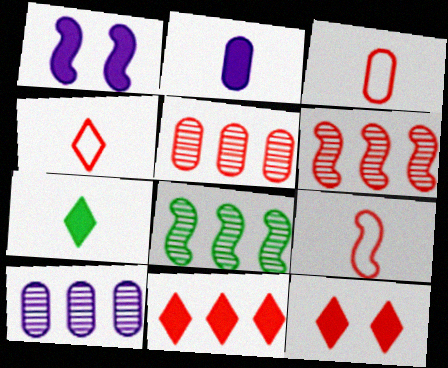[[1, 8, 9], 
[3, 4, 9], 
[3, 6, 12], 
[5, 9, 12]]